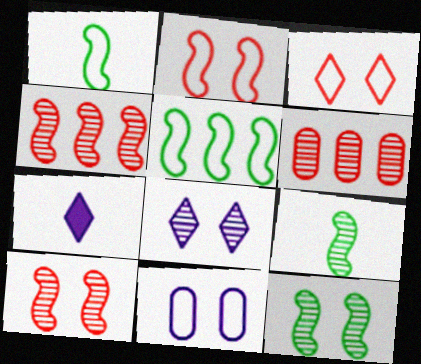[[6, 8, 9]]